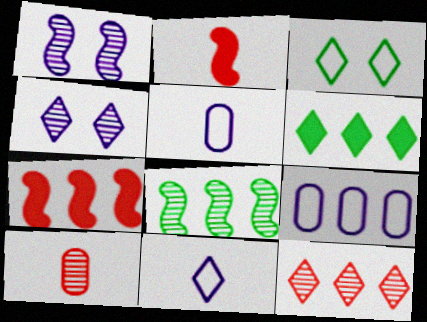[[4, 8, 10]]